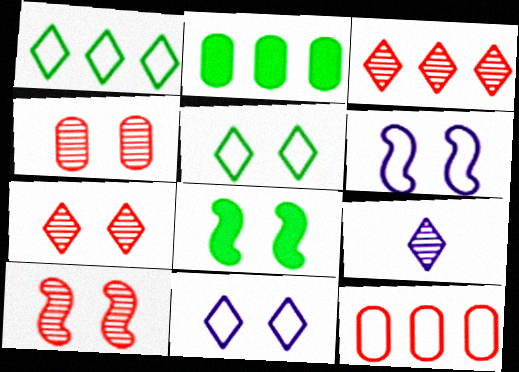[[4, 7, 10], 
[4, 8, 11], 
[6, 8, 10], 
[8, 9, 12]]